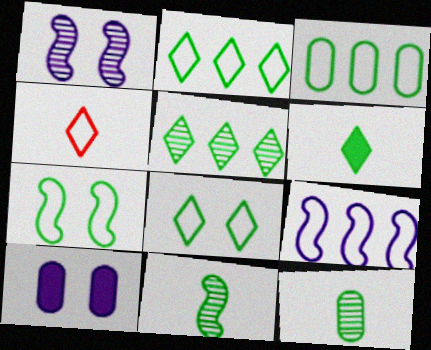[[5, 6, 8]]